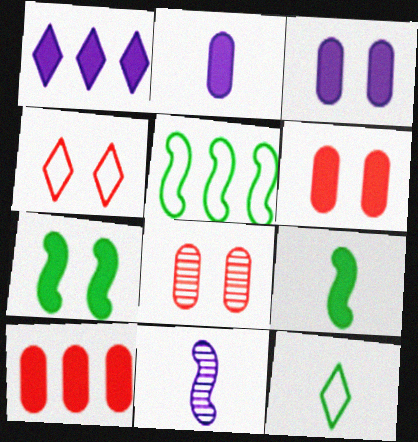[[1, 6, 9]]